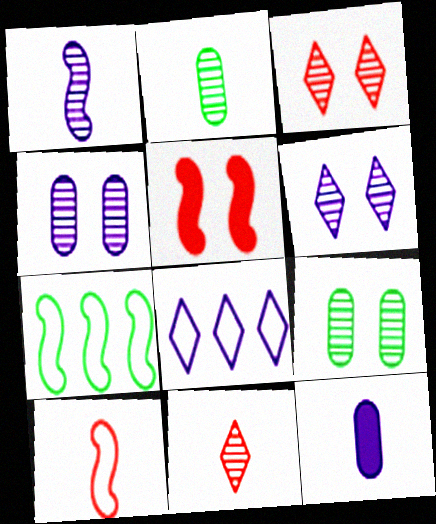[[1, 2, 11], 
[1, 5, 7], 
[2, 5, 8], 
[3, 7, 12]]